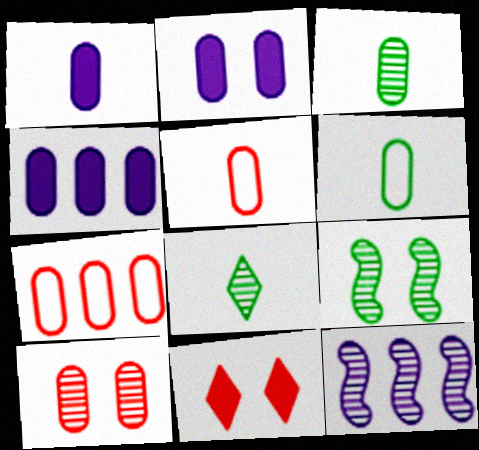[[1, 2, 4], 
[1, 3, 5], 
[2, 3, 7], 
[4, 6, 10], 
[6, 11, 12], 
[8, 10, 12]]